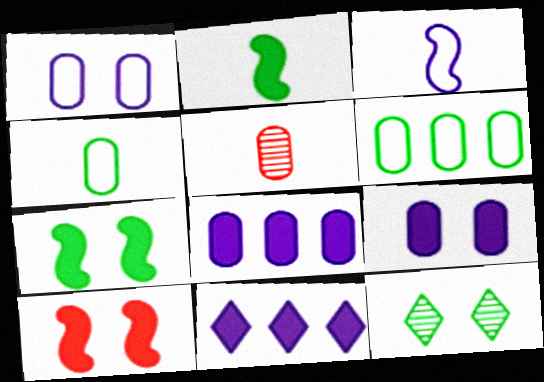[[1, 10, 12], 
[2, 6, 12], 
[5, 6, 9]]